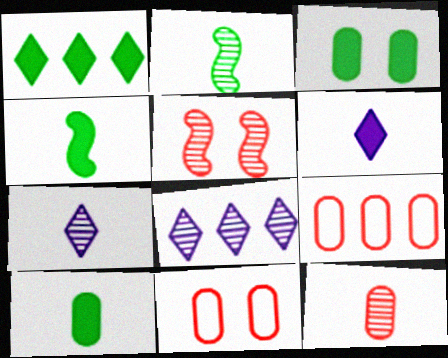[[1, 3, 4], 
[2, 7, 12], 
[4, 8, 11]]